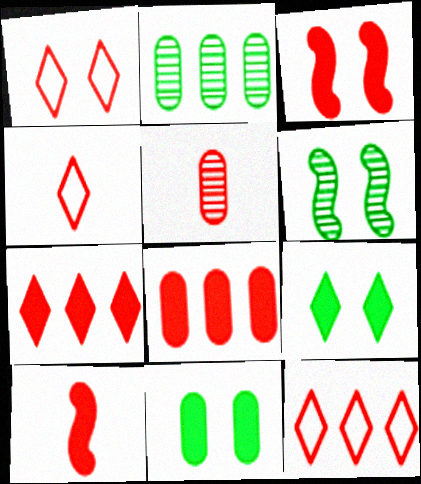[[1, 4, 12], 
[3, 5, 12], 
[4, 5, 10]]